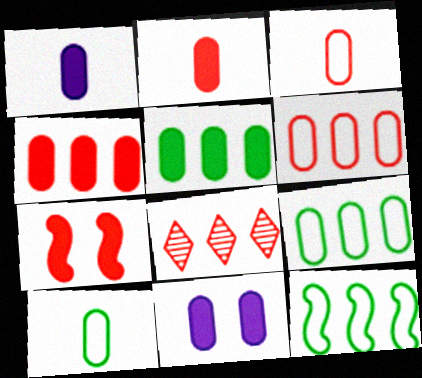[[2, 5, 11], 
[3, 7, 8]]